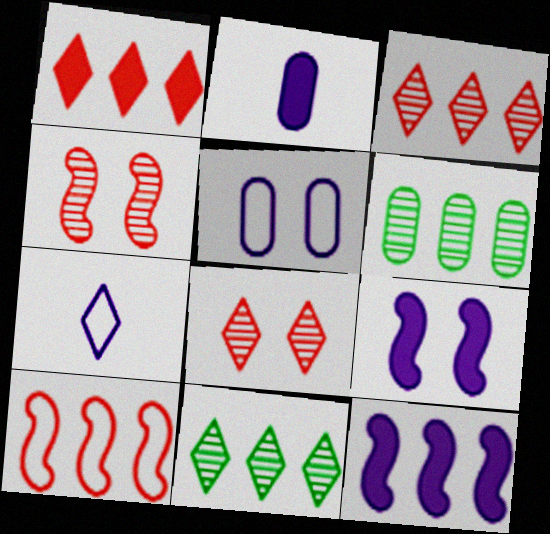[]